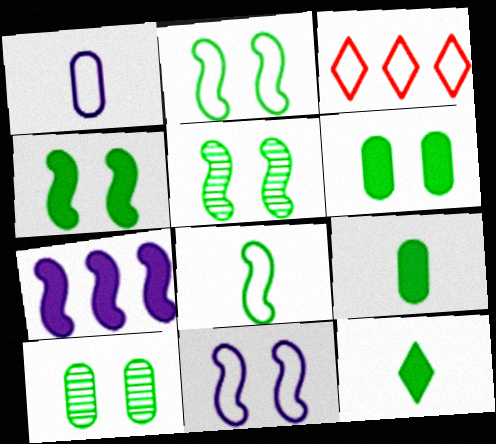[[1, 2, 3], 
[2, 4, 5]]